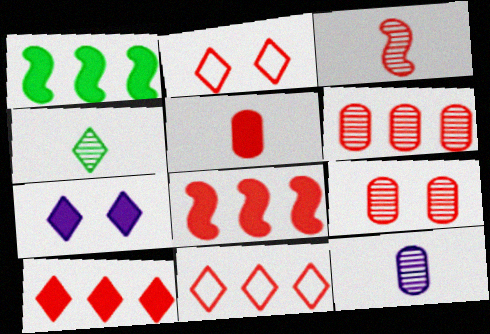[[1, 2, 12], 
[1, 5, 7], 
[3, 4, 12], 
[4, 7, 11], 
[6, 8, 11]]